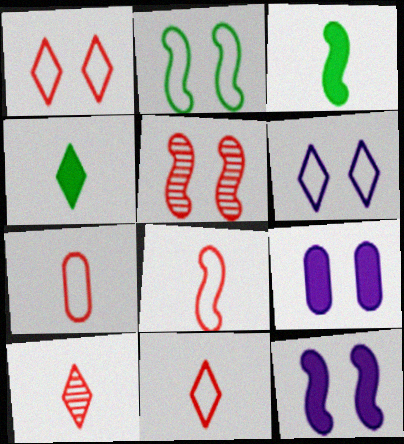[[2, 5, 12], 
[7, 8, 11]]